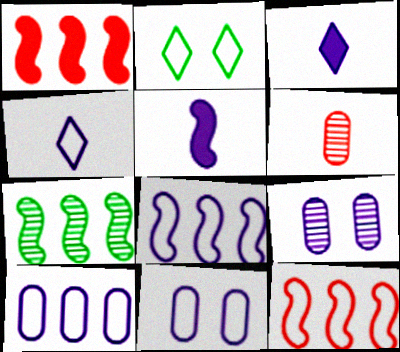[[1, 7, 8], 
[3, 8, 9], 
[4, 8, 11]]